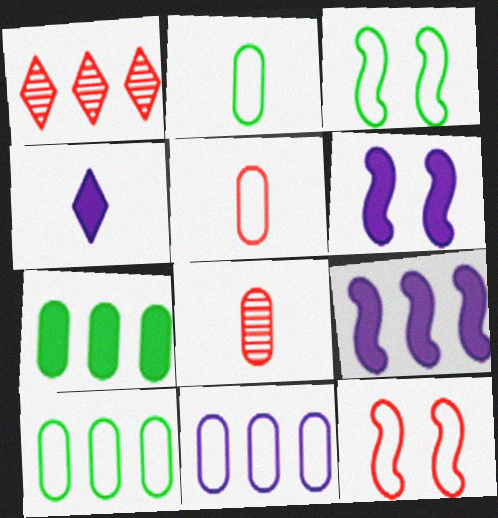[[1, 2, 6], 
[1, 9, 10]]